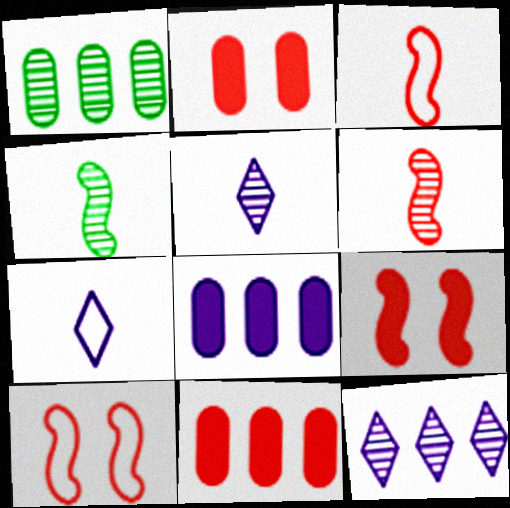[[1, 7, 9]]